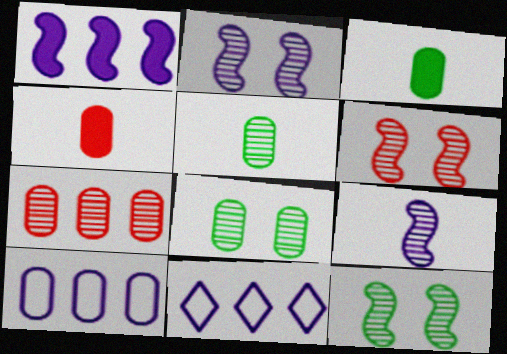[[2, 6, 12], 
[3, 6, 11], 
[4, 8, 10], 
[4, 11, 12]]